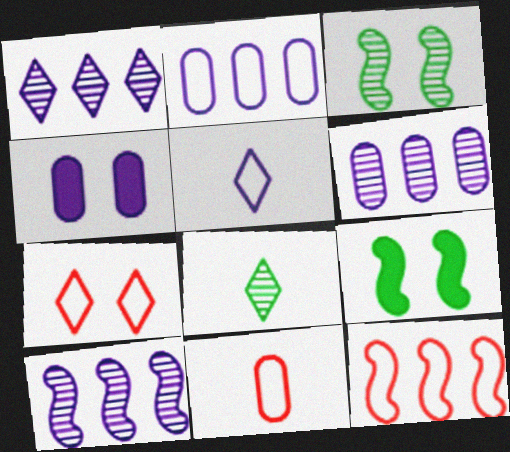[[1, 6, 10], 
[1, 9, 11], 
[3, 4, 7], 
[4, 5, 10], 
[4, 8, 12], 
[7, 11, 12]]